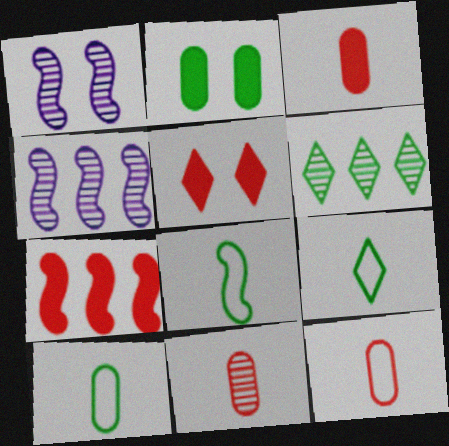[[1, 6, 11], 
[1, 7, 8], 
[2, 6, 8], 
[3, 5, 7], 
[3, 11, 12], 
[4, 5, 10], 
[8, 9, 10]]